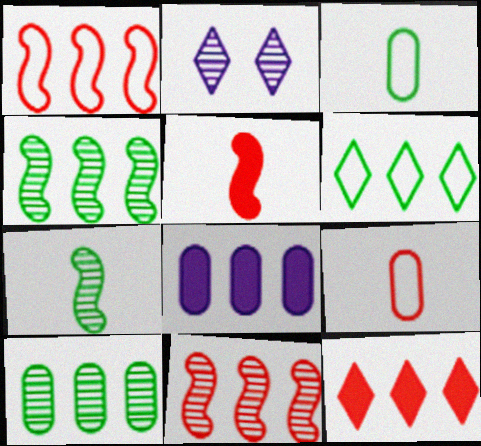[[6, 8, 11]]